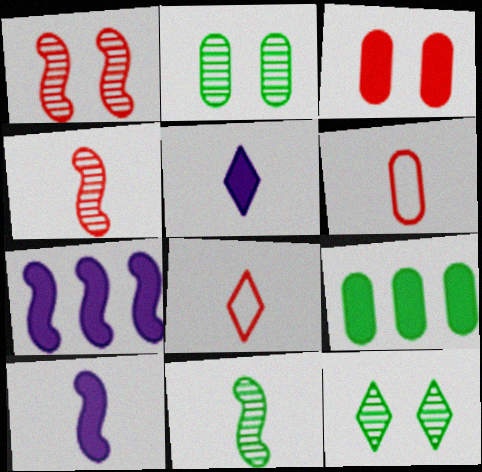[[2, 7, 8], 
[5, 6, 11], 
[6, 7, 12]]